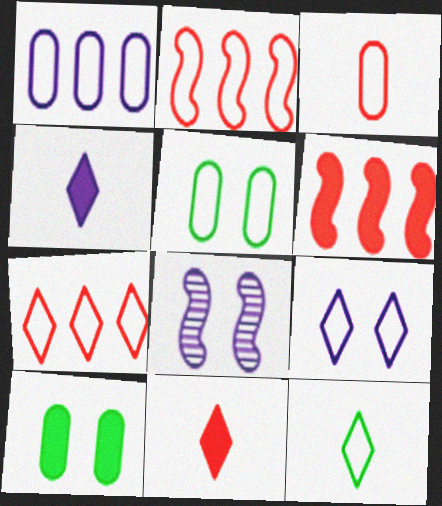[[1, 3, 5], 
[1, 4, 8], 
[4, 6, 10], 
[7, 9, 12]]